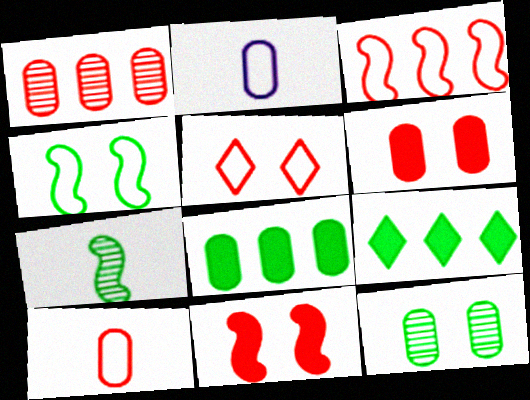[[1, 6, 10], 
[3, 5, 10]]